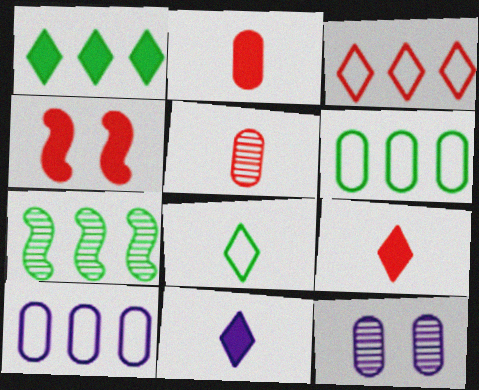[[1, 6, 7], 
[2, 6, 12], 
[3, 4, 5]]